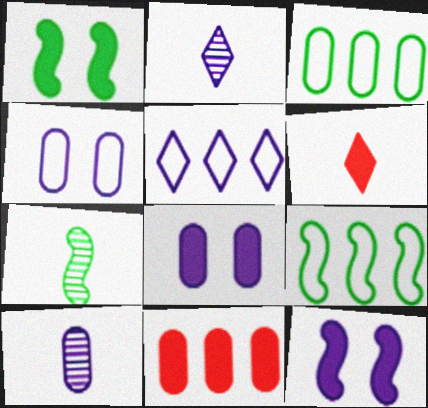[[1, 7, 9], 
[5, 10, 12]]